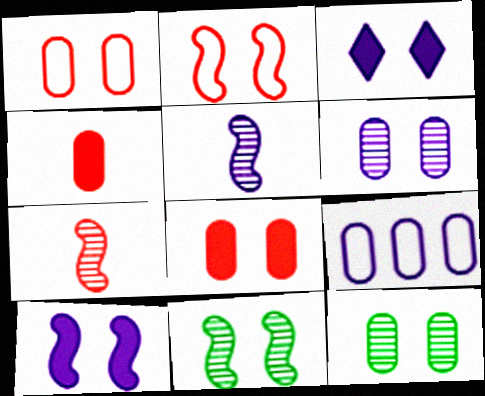[[1, 3, 11], 
[2, 3, 12], 
[2, 10, 11], 
[3, 5, 9], 
[4, 9, 12]]